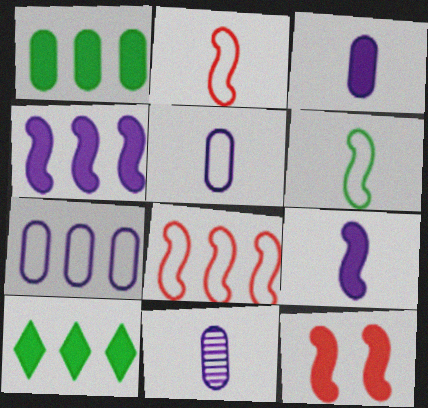[[3, 5, 11], 
[3, 10, 12]]